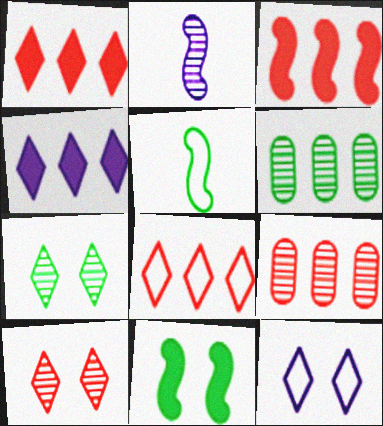[[2, 6, 10], 
[2, 7, 9], 
[3, 8, 9]]